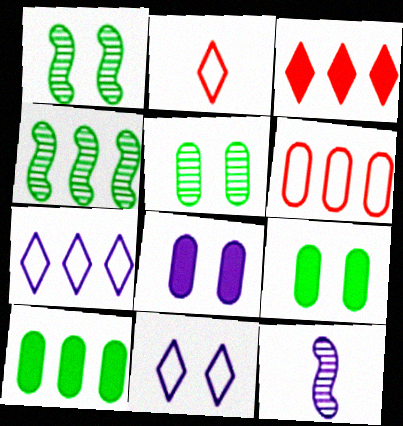[[2, 4, 8], 
[7, 8, 12]]